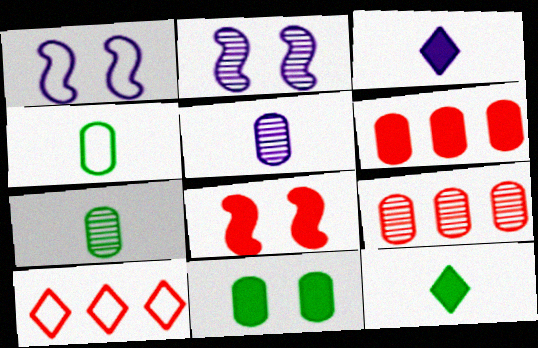[[1, 4, 10], 
[1, 9, 12]]